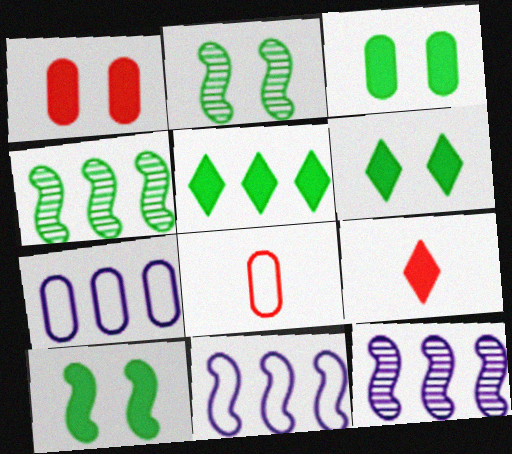[[2, 7, 9], 
[3, 6, 10], 
[6, 8, 12]]